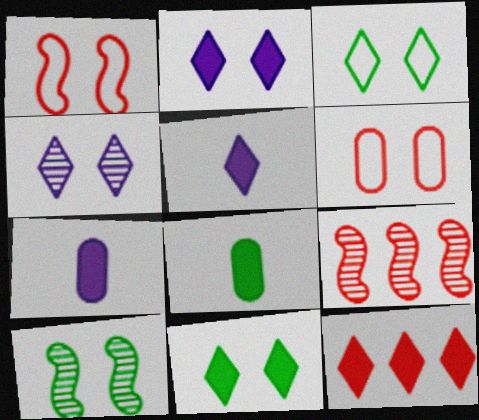[[2, 6, 10], 
[3, 7, 9], 
[5, 11, 12]]